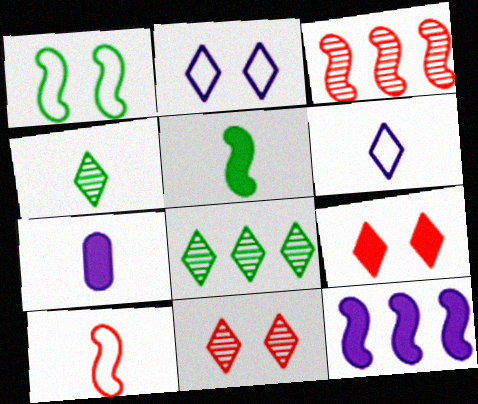[[4, 7, 10], 
[6, 8, 9]]